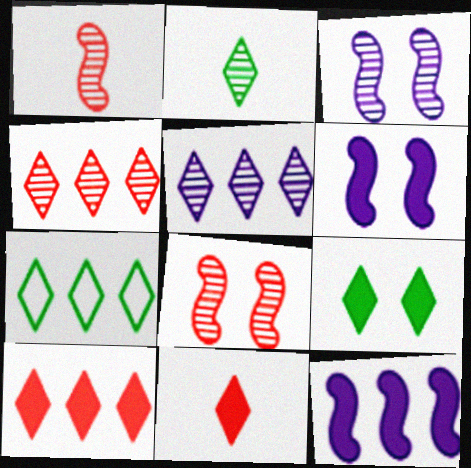[[2, 7, 9], 
[5, 7, 10]]